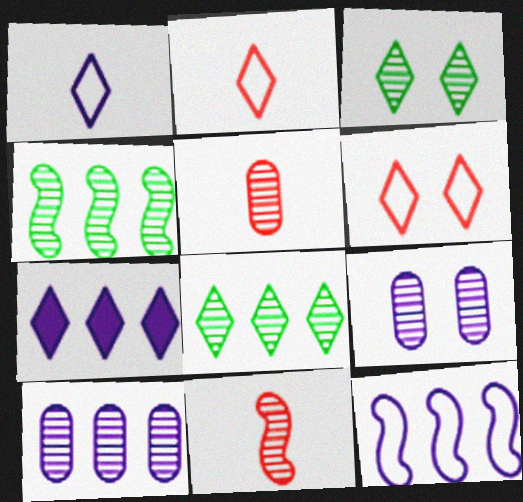[[2, 3, 7], 
[3, 10, 11], 
[7, 10, 12], 
[8, 9, 11]]